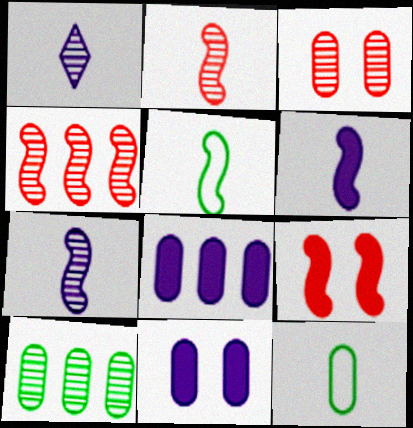[[2, 5, 6], 
[3, 8, 12]]